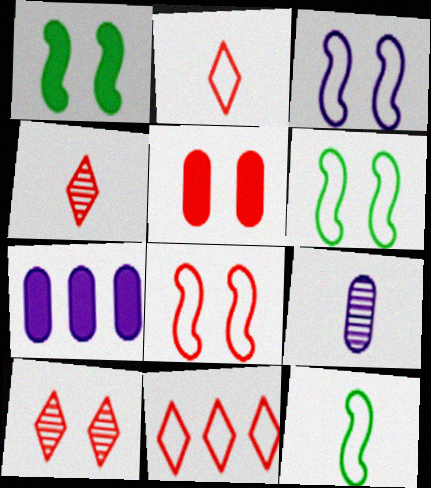[[1, 9, 11], 
[3, 6, 8], 
[4, 6, 7], 
[5, 8, 10], 
[7, 10, 12]]